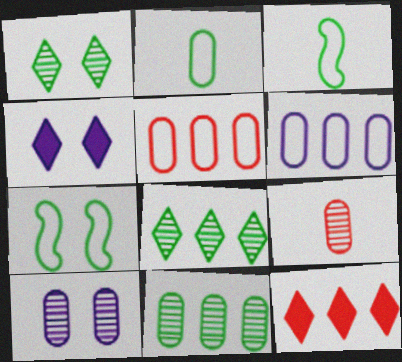[[3, 10, 12], 
[9, 10, 11]]